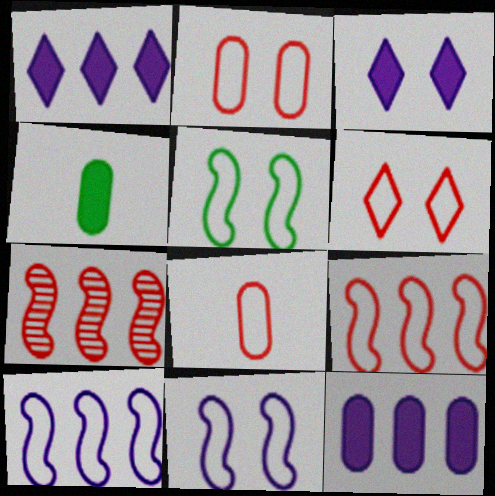[[6, 8, 9]]